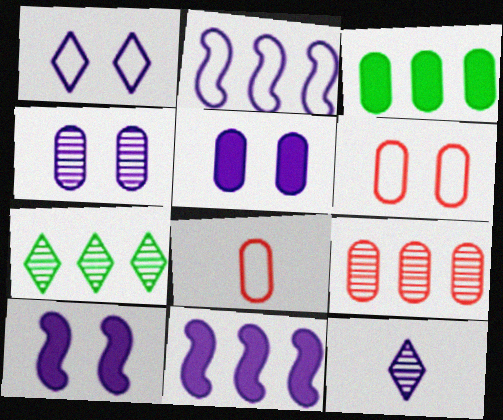[[1, 4, 10], 
[2, 5, 12], 
[3, 4, 8], 
[7, 8, 10]]